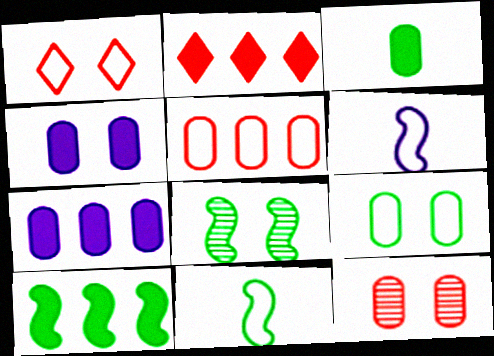[[1, 4, 8], 
[2, 7, 10], 
[4, 9, 12], 
[8, 10, 11]]